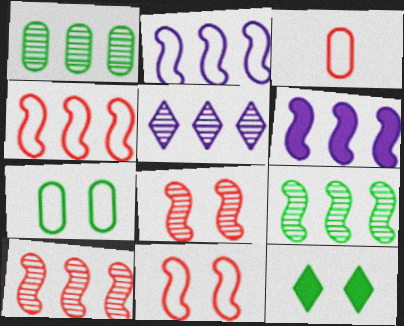[[1, 5, 10], 
[4, 6, 9]]